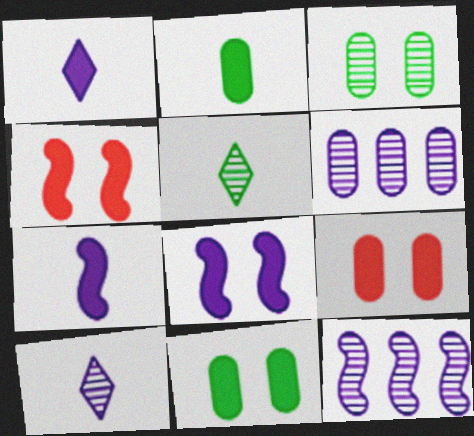[]